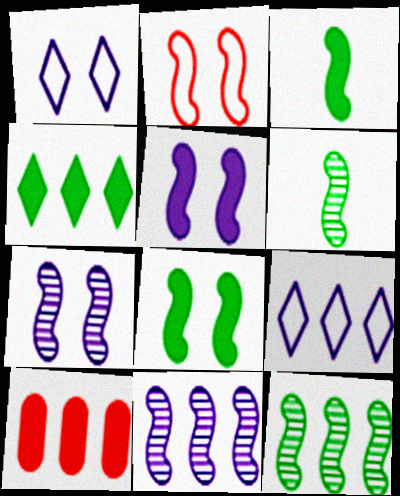[[1, 6, 10], 
[2, 3, 11], 
[2, 7, 8], 
[9, 10, 12]]